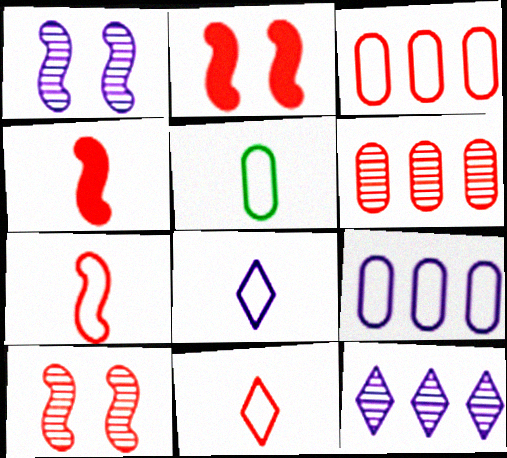[[2, 5, 12], 
[2, 6, 11], 
[5, 7, 8]]